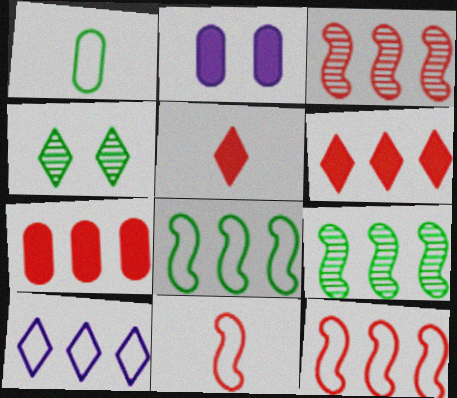[[4, 5, 10], 
[7, 9, 10]]